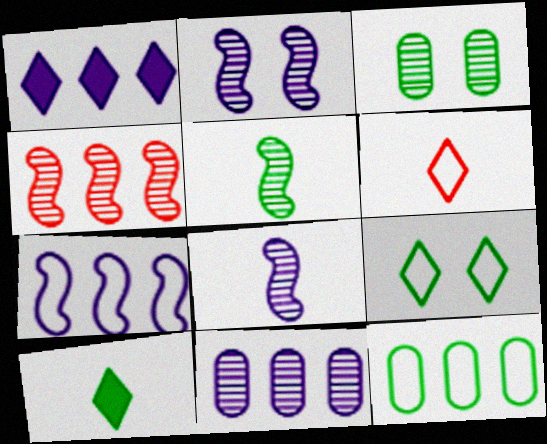[[1, 4, 12], 
[1, 7, 11], 
[2, 4, 5]]